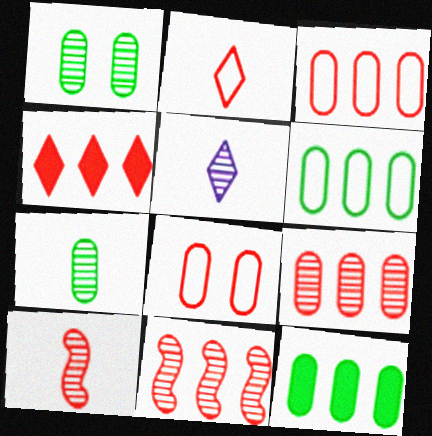[[1, 5, 11], 
[3, 4, 11], 
[4, 8, 10], 
[5, 7, 10]]